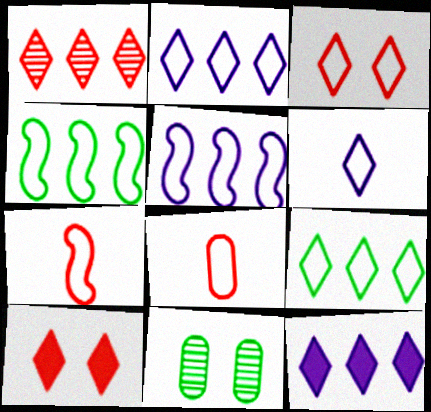[[1, 9, 12], 
[3, 6, 9], 
[7, 11, 12]]